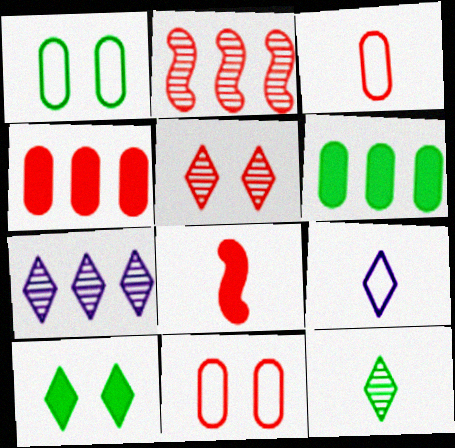[[1, 7, 8], 
[5, 7, 12]]